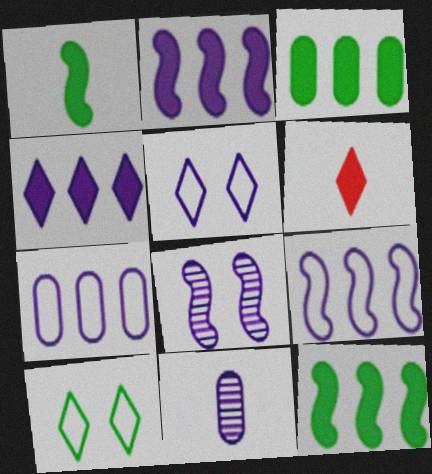[[2, 5, 11]]